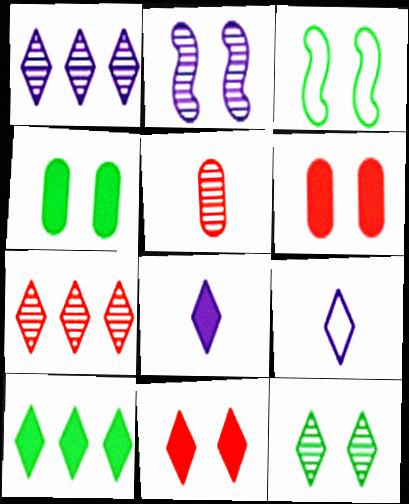[[3, 4, 12], 
[8, 10, 11]]